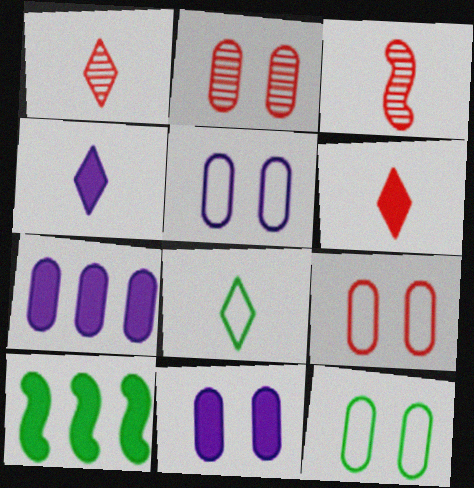[[1, 4, 8], 
[1, 5, 10], 
[2, 11, 12], 
[5, 9, 12], 
[6, 10, 11]]